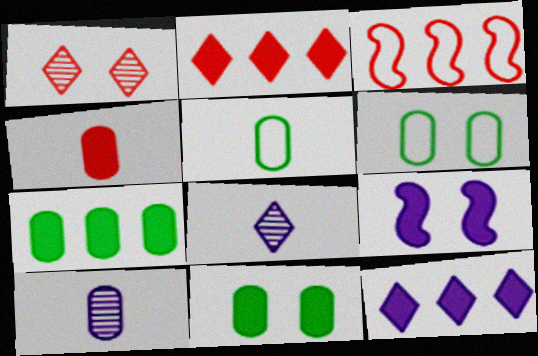[[1, 3, 4], 
[1, 6, 9], 
[3, 8, 11], 
[4, 5, 10]]